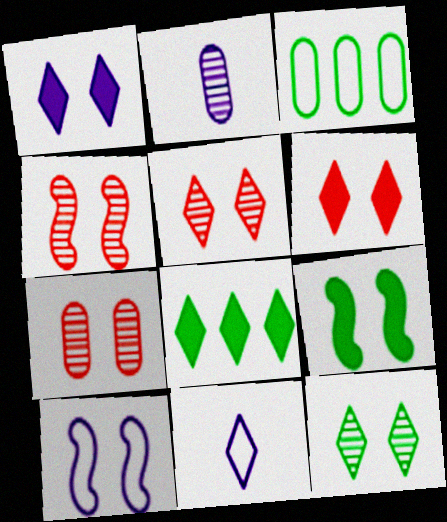[[4, 5, 7], 
[4, 9, 10], 
[5, 8, 11]]